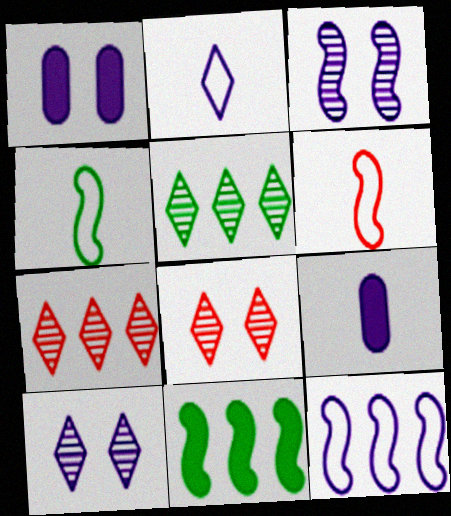[[1, 4, 7], 
[1, 5, 6], 
[3, 6, 11], 
[9, 10, 12]]